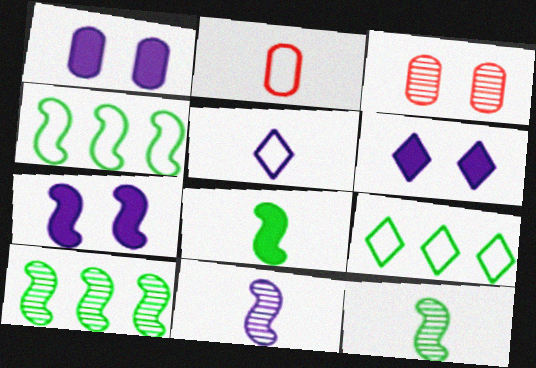[[1, 6, 7], 
[2, 6, 10]]